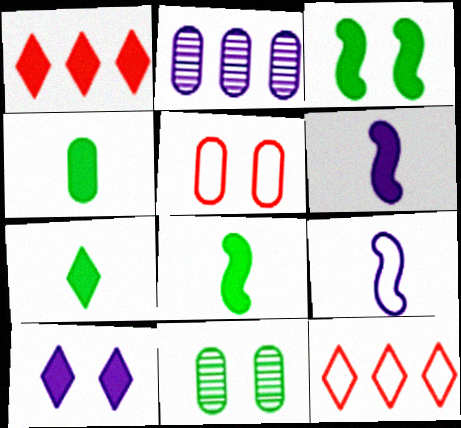[[1, 7, 10], 
[1, 9, 11], 
[2, 4, 5], 
[2, 9, 10], 
[4, 7, 8], 
[6, 11, 12]]